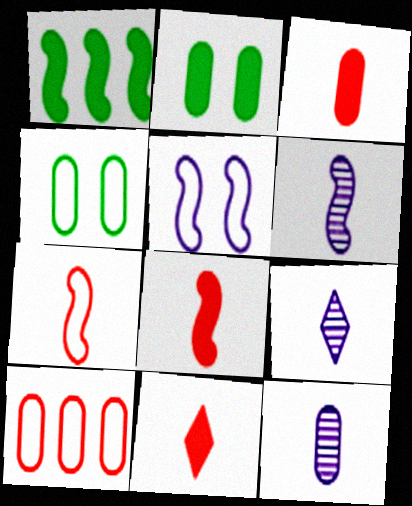[[2, 10, 12], 
[3, 8, 11], 
[6, 9, 12]]